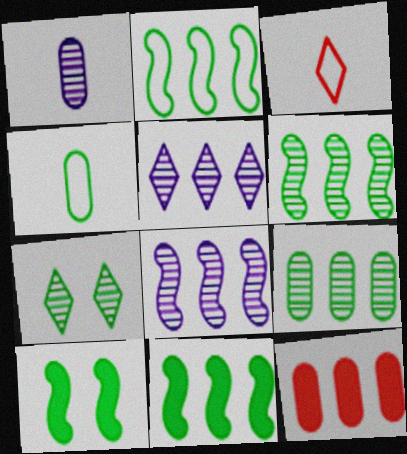[[2, 5, 12], 
[2, 6, 11], 
[4, 7, 11]]